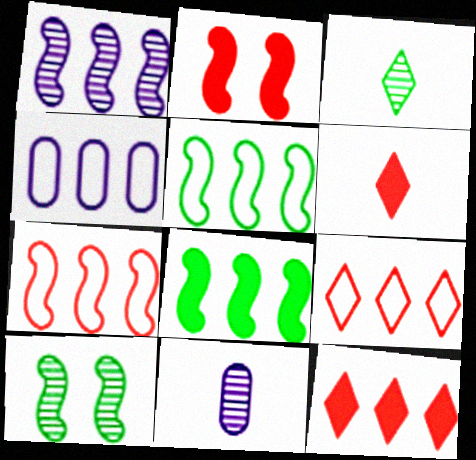[[1, 7, 8], 
[2, 3, 4], 
[4, 5, 9], 
[4, 6, 10]]